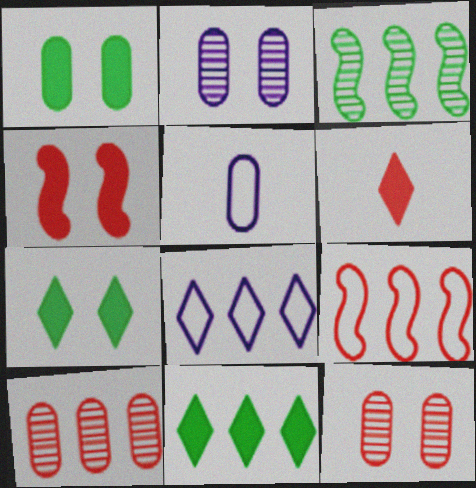[[1, 5, 10], 
[6, 9, 12]]